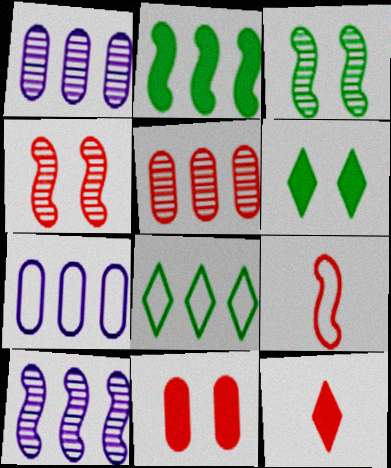[[1, 6, 9], 
[3, 7, 12]]